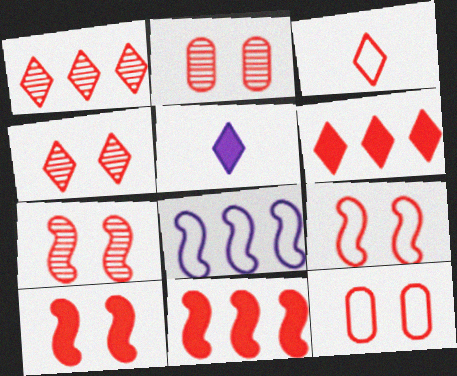[[2, 3, 11], 
[2, 4, 7], 
[3, 4, 6], 
[4, 10, 12], 
[7, 9, 10]]